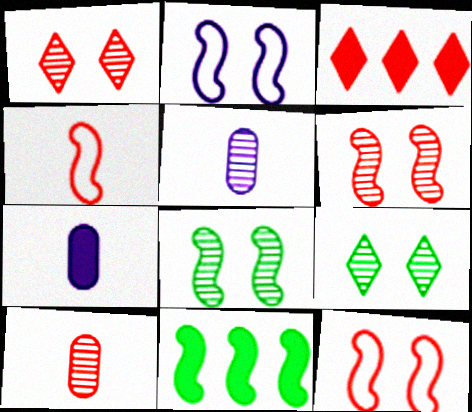[[3, 10, 12]]